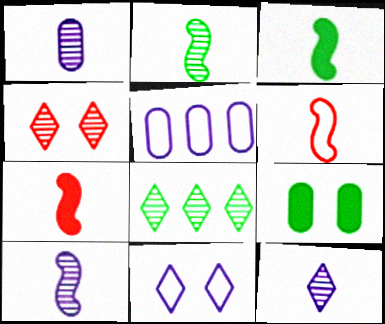[[1, 10, 12], 
[3, 4, 5], 
[3, 6, 10], 
[4, 8, 12]]